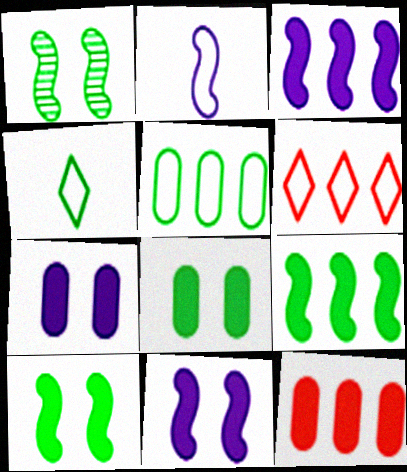[]